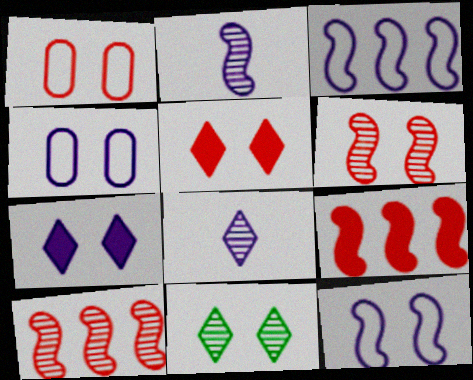[[1, 5, 6]]